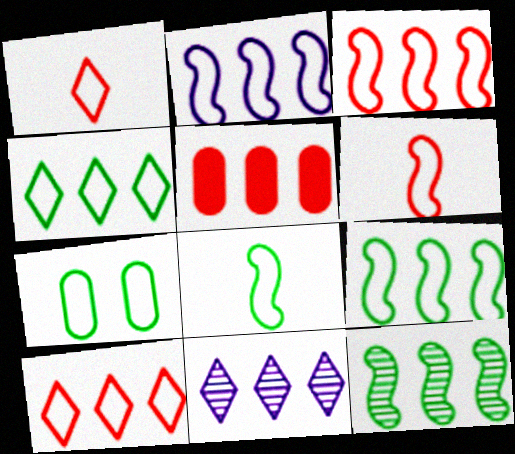[[1, 2, 7], 
[2, 3, 9], 
[4, 7, 8], 
[5, 9, 11]]